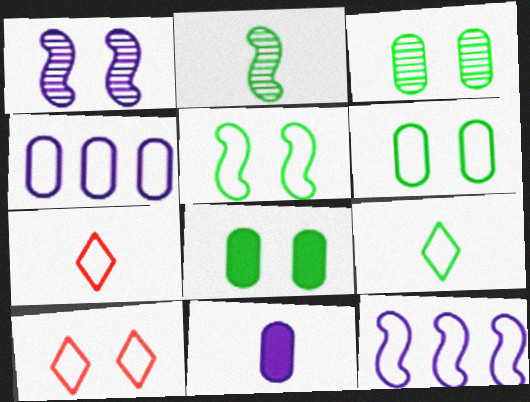[[1, 8, 10], 
[2, 7, 11], 
[3, 6, 8], 
[4, 5, 7], 
[6, 7, 12]]